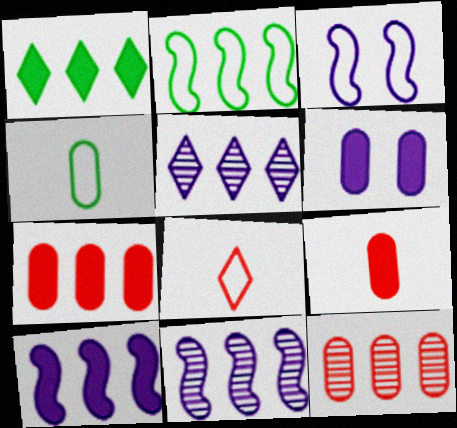[[1, 7, 10], 
[2, 5, 7], 
[4, 6, 12]]